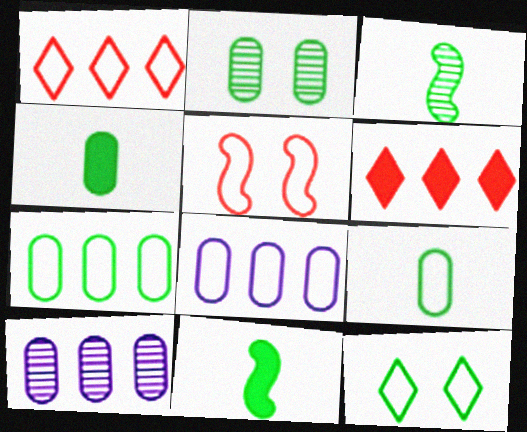[[2, 4, 7]]